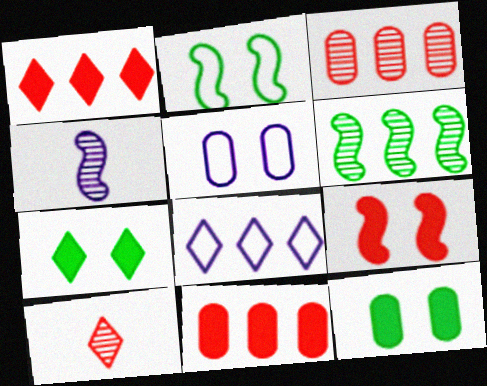[[6, 8, 11], 
[7, 8, 10]]